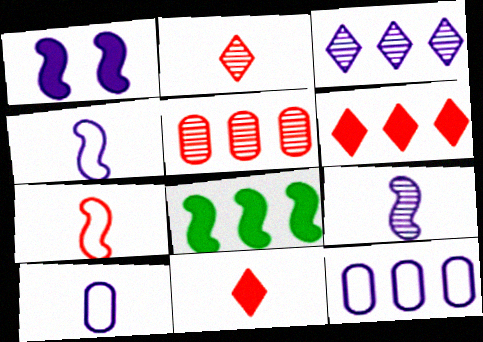[[1, 3, 10]]